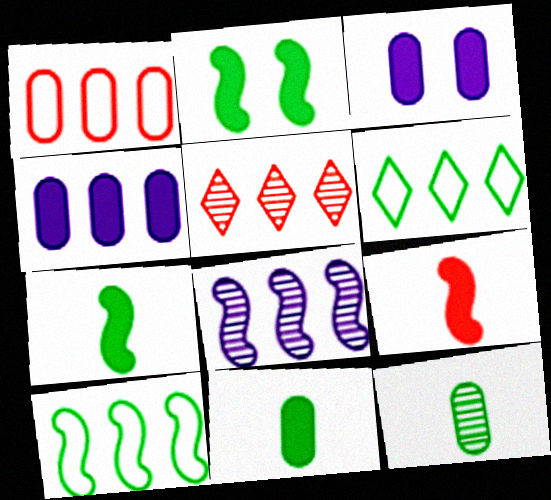[[1, 3, 12], 
[2, 6, 12], 
[4, 5, 10]]